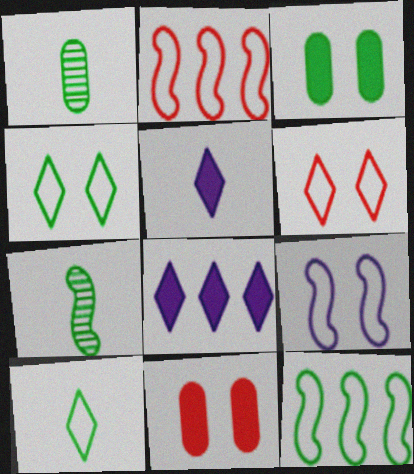[]